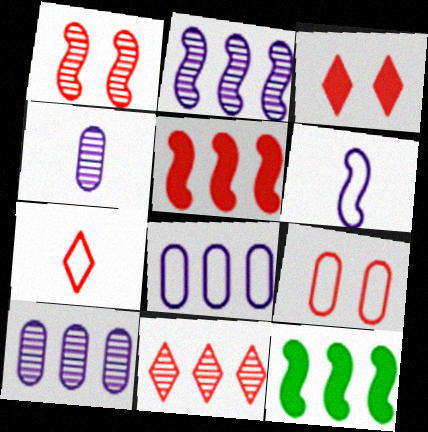[[1, 3, 9], 
[1, 6, 12], 
[3, 7, 11], 
[8, 11, 12]]